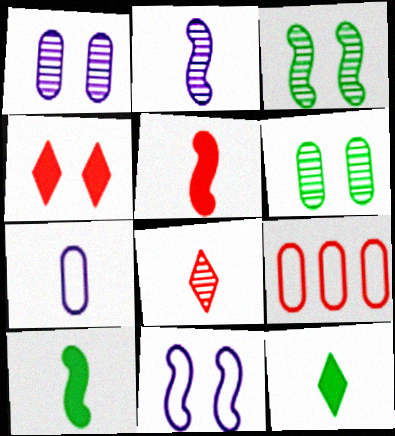[[4, 6, 11], 
[7, 8, 10]]